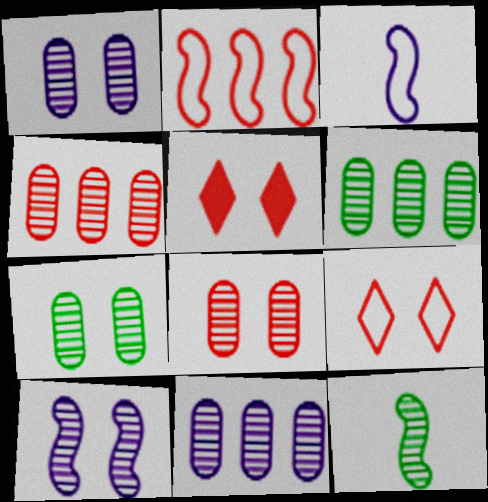[[1, 7, 8], 
[3, 5, 6], 
[4, 6, 11]]